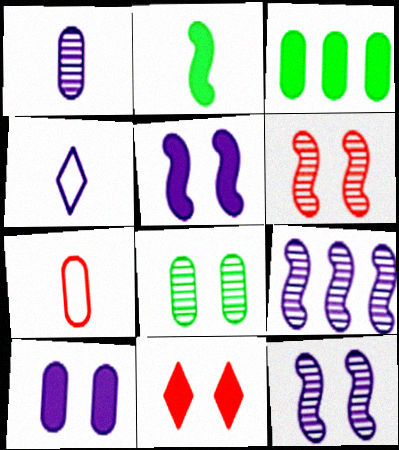[[3, 4, 6], 
[4, 9, 10]]